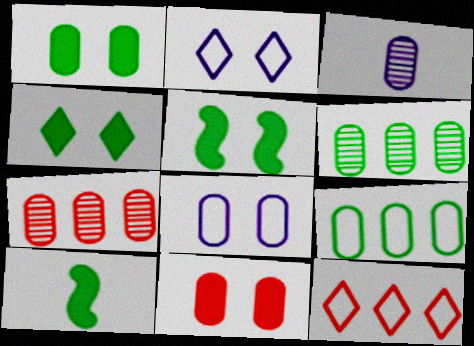[[1, 4, 5], 
[2, 7, 10], 
[3, 5, 12], 
[3, 9, 11]]